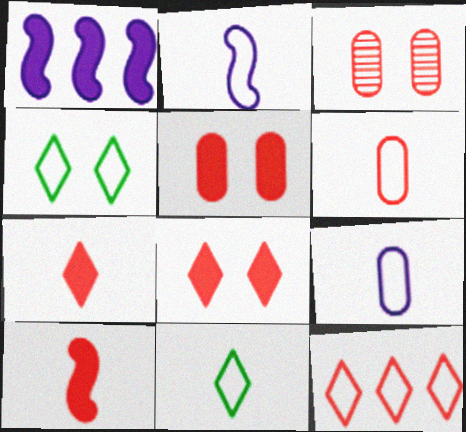[[1, 3, 11], 
[2, 6, 11], 
[3, 10, 12]]